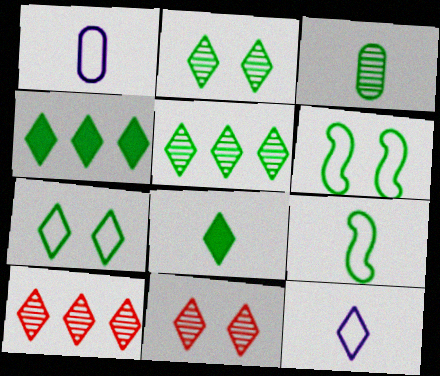[[3, 4, 6], 
[3, 8, 9], 
[4, 11, 12], 
[5, 7, 8]]